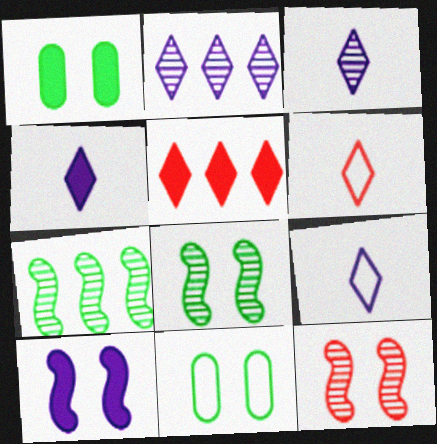[[3, 4, 9]]